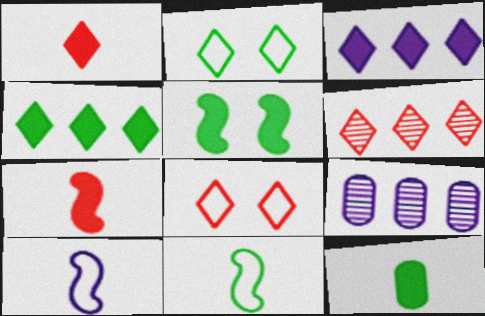[[1, 6, 8], 
[2, 7, 9], 
[4, 5, 12]]